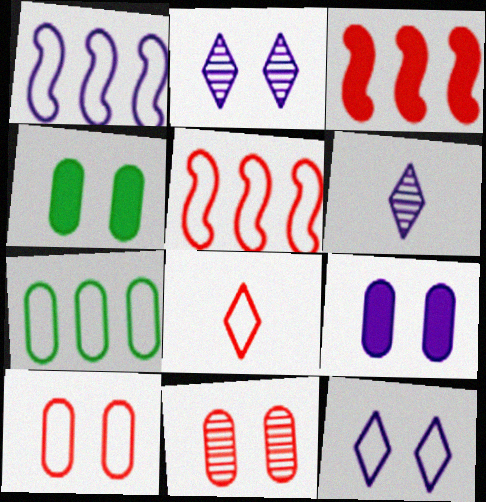[[1, 6, 9], 
[3, 8, 11], 
[4, 5, 6], 
[5, 8, 10]]